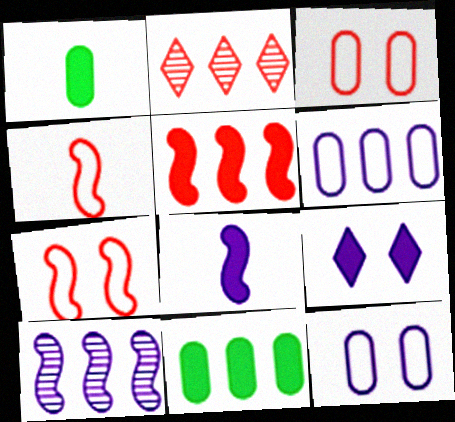[[1, 5, 9]]